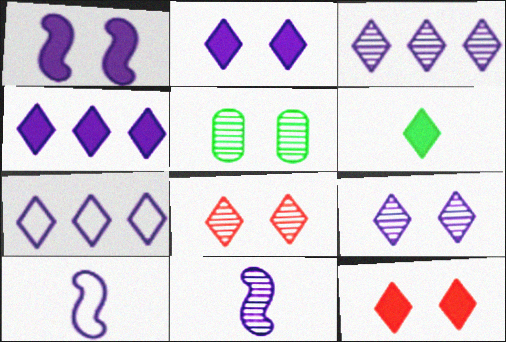[[3, 4, 7], 
[4, 6, 12], 
[6, 7, 8]]